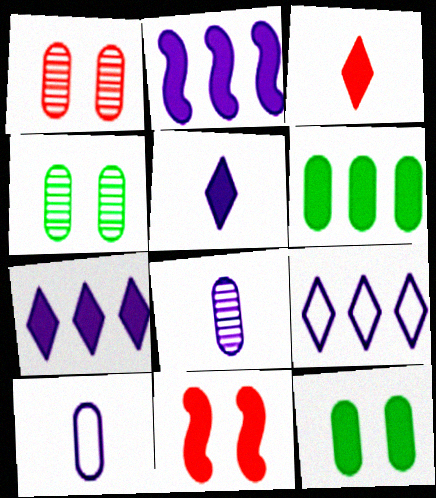[[1, 6, 10], 
[2, 3, 12], 
[5, 6, 11]]